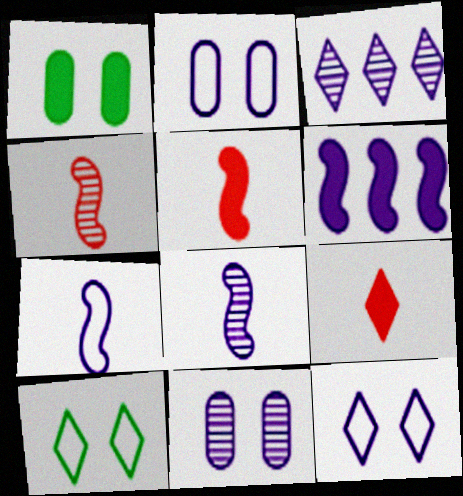[[1, 6, 9], 
[3, 8, 11], 
[3, 9, 10]]